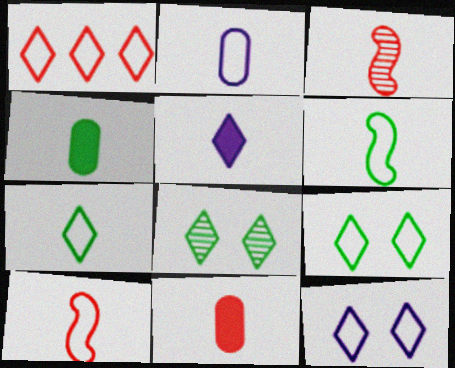[[1, 5, 8], 
[1, 7, 12], 
[2, 7, 10]]